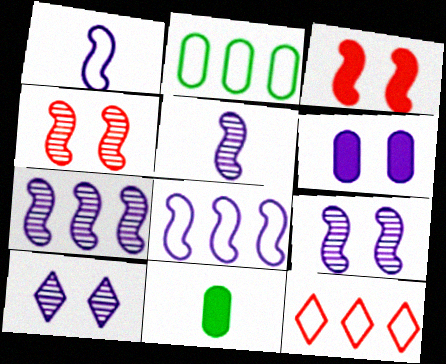[[2, 8, 12], 
[5, 7, 9], 
[9, 11, 12]]